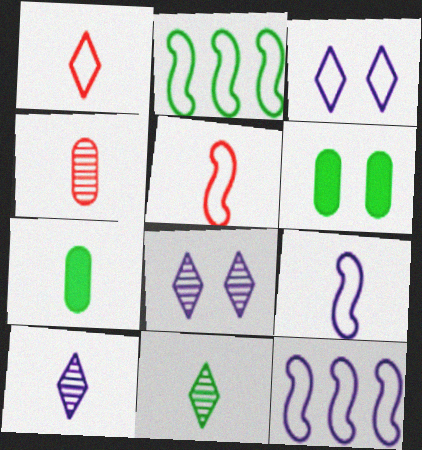[[2, 6, 11], 
[5, 7, 10]]